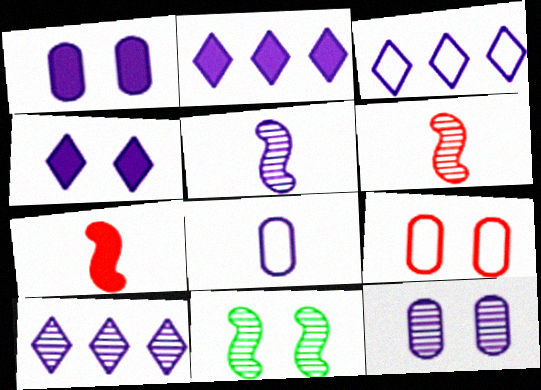[[1, 3, 5], 
[2, 3, 10], 
[4, 9, 11], 
[5, 10, 12]]